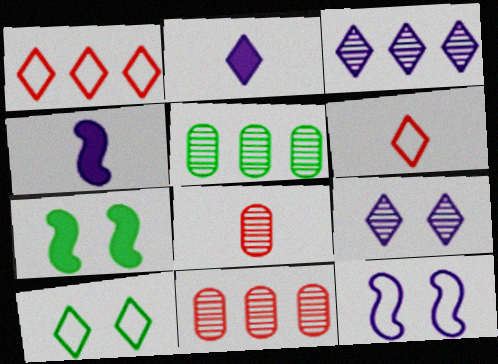[[4, 10, 11]]